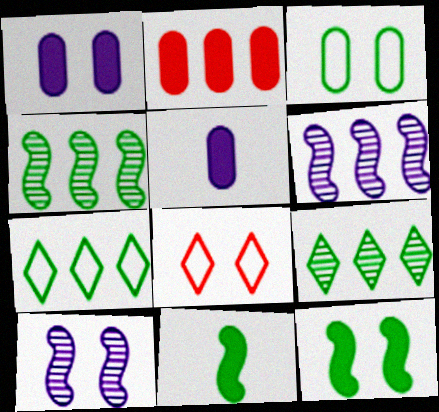[[2, 6, 7], 
[3, 9, 11], 
[4, 5, 8]]